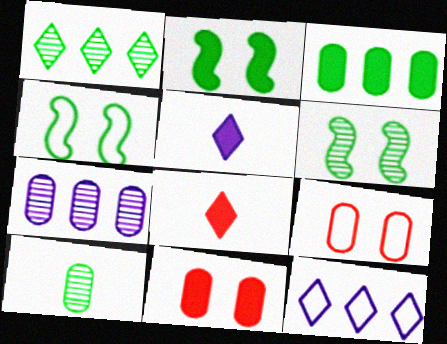[[1, 6, 10], 
[2, 4, 6], 
[4, 7, 8]]